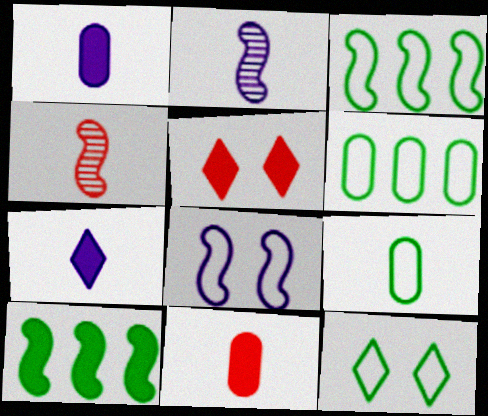[[1, 5, 10], 
[2, 5, 6], 
[3, 9, 12], 
[4, 7, 9], 
[4, 8, 10]]